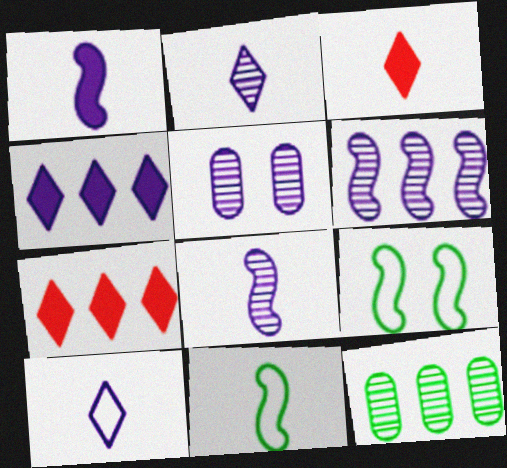[[2, 5, 6], 
[5, 7, 11]]